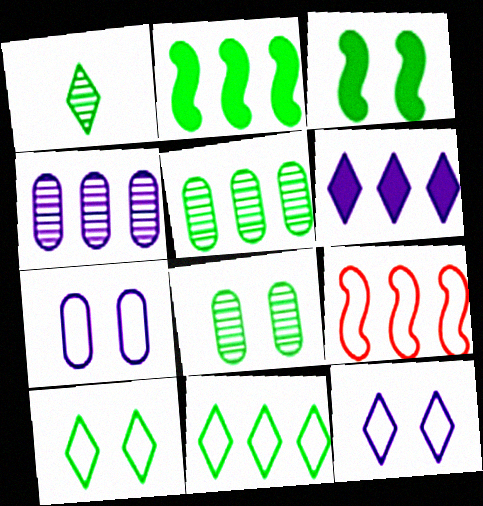[[2, 5, 11], 
[3, 8, 10], 
[5, 6, 9]]